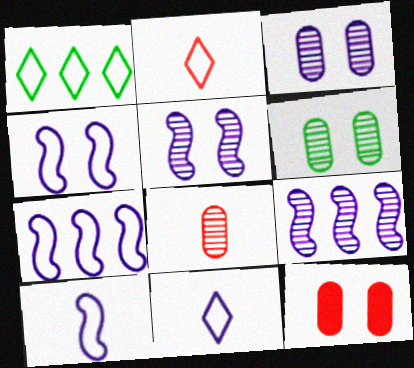[[4, 7, 10]]